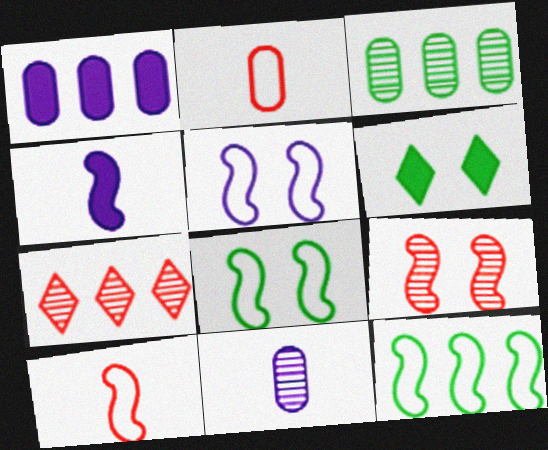[[1, 7, 12], 
[4, 9, 12], 
[5, 10, 12]]